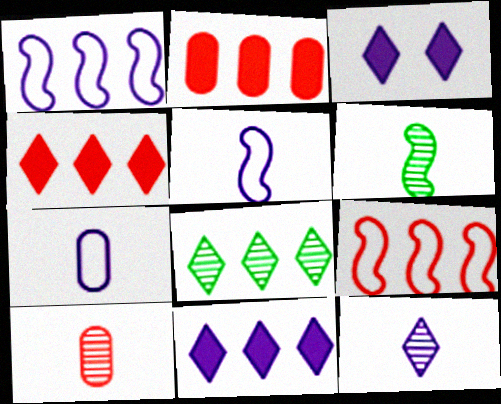[[1, 2, 8], 
[6, 10, 12]]